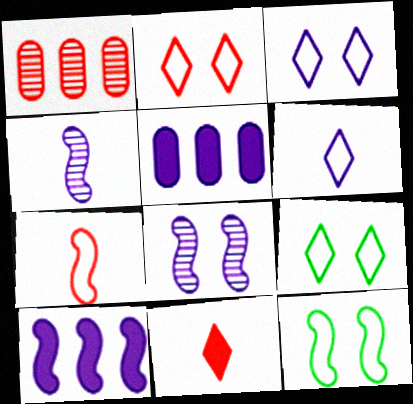[[2, 3, 9], 
[3, 4, 5], 
[5, 6, 8]]